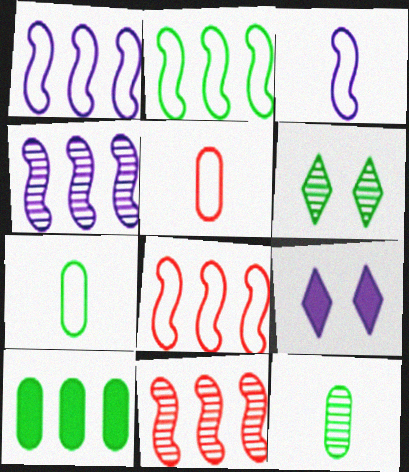[[1, 2, 8], 
[7, 9, 11], 
[8, 9, 12]]